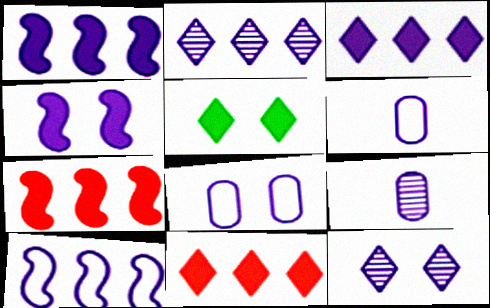[[1, 6, 12], 
[2, 4, 6], 
[4, 8, 12]]